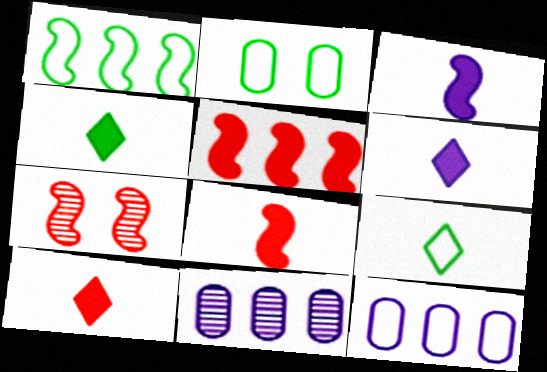[[1, 2, 9], 
[1, 3, 7], 
[4, 6, 10], 
[4, 7, 12]]